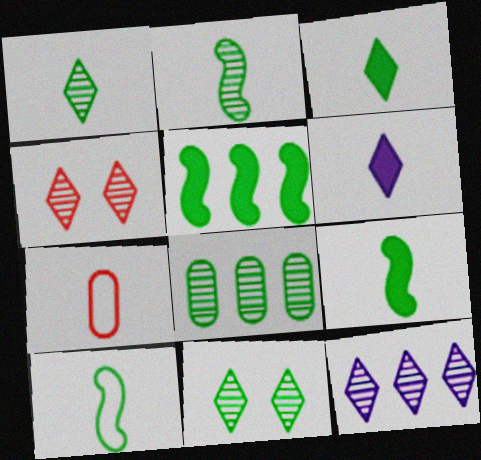[[1, 4, 12], 
[2, 6, 7], 
[2, 8, 11], 
[2, 9, 10]]